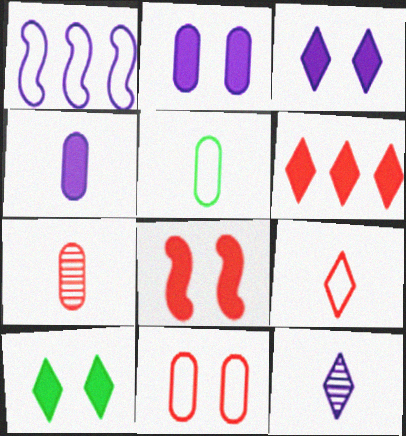[[1, 2, 12], 
[1, 7, 10], 
[2, 8, 10], 
[4, 5, 7]]